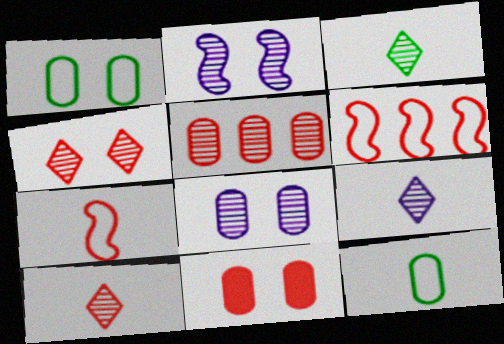[[1, 8, 11], 
[2, 3, 5], 
[3, 9, 10], 
[6, 10, 11]]